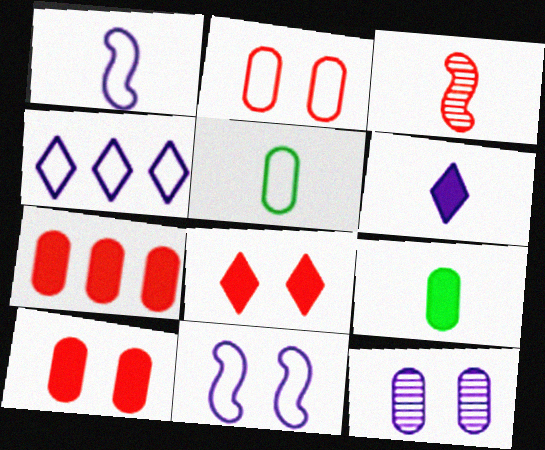[[3, 5, 6], 
[5, 7, 12]]